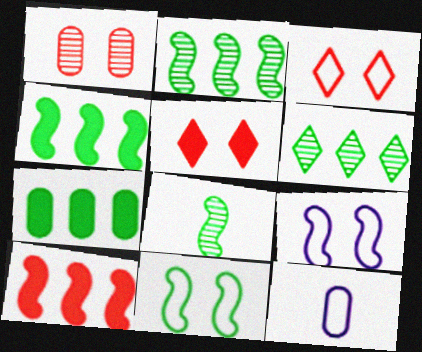[[1, 7, 12], 
[2, 5, 12], 
[4, 8, 11], 
[8, 9, 10]]